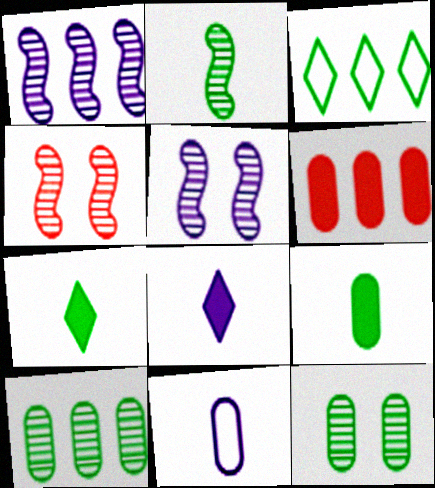[[1, 2, 4], 
[1, 3, 6], 
[6, 11, 12]]